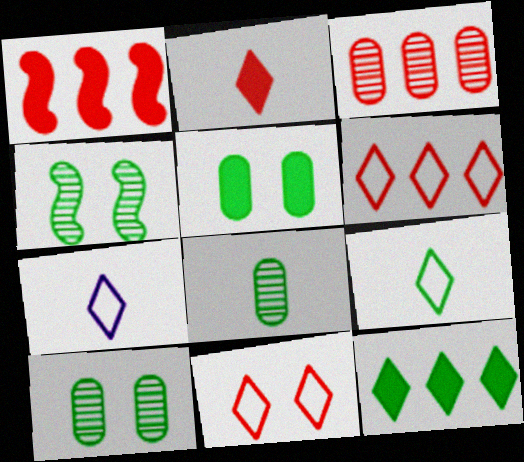[[1, 3, 6], 
[1, 7, 10]]